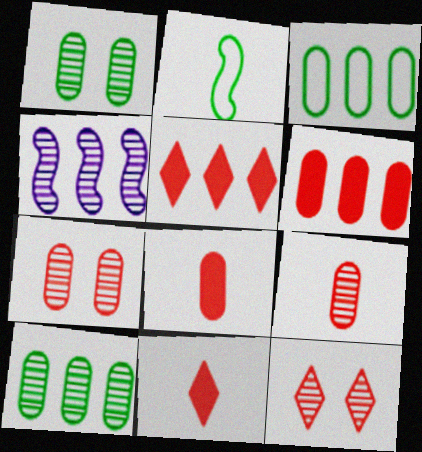[[3, 4, 5]]